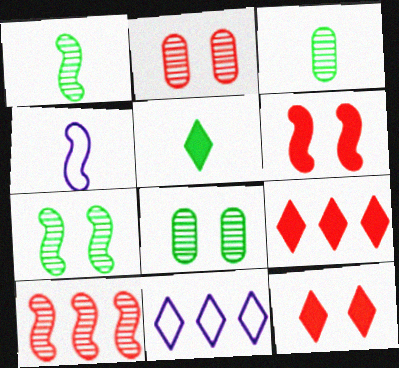[[3, 6, 11], 
[4, 8, 9]]